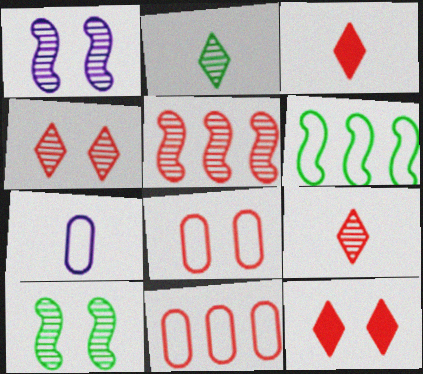[[3, 5, 8]]